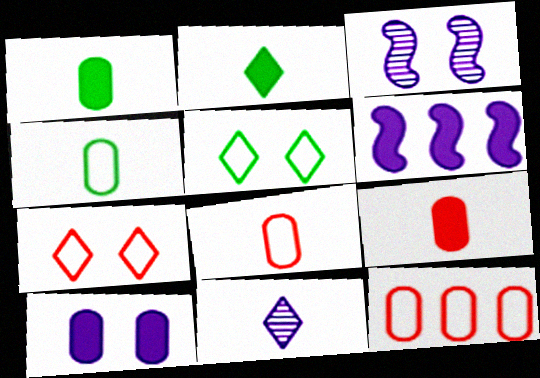[[2, 3, 12]]